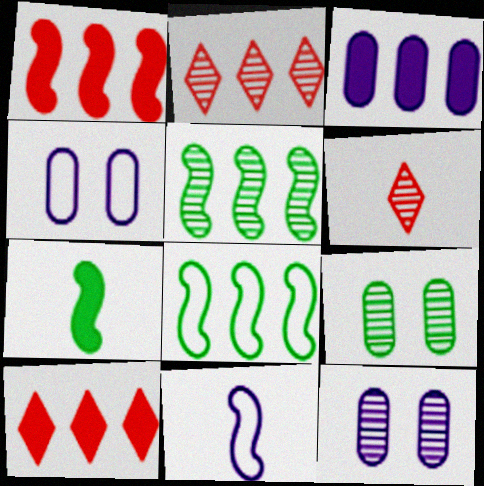[[2, 3, 8], 
[2, 4, 7], 
[5, 6, 12], 
[9, 10, 11]]